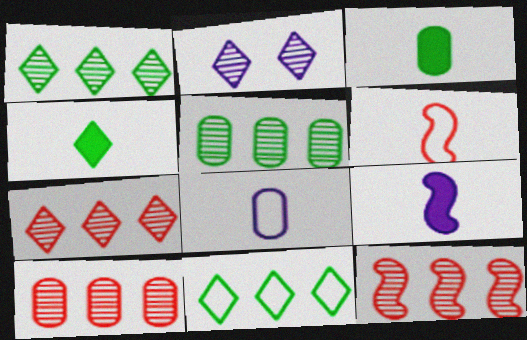[[7, 10, 12]]